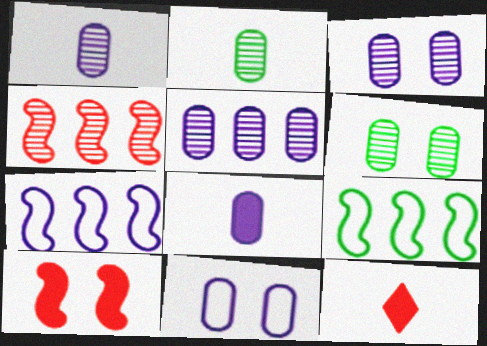[[1, 3, 5], 
[3, 9, 12], 
[5, 8, 11], 
[6, 7, 12]]